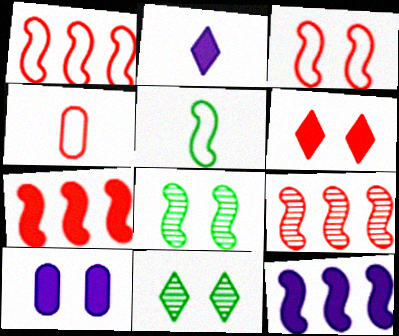[[1, 7, 9], 
[2, 10, 12], 
[3, 10, 11], 
[4, 6, 9], 
[4, 11, 12]]